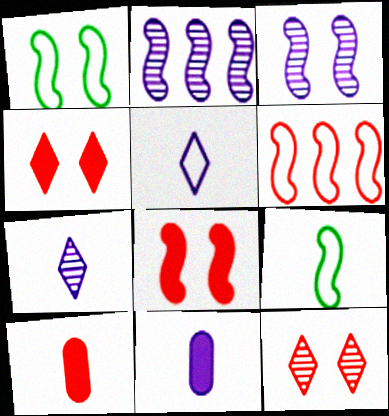[[1, 3, 8], 
[2, 8, 9], 
[6, 10, 12], 
[7, 9, 10]]